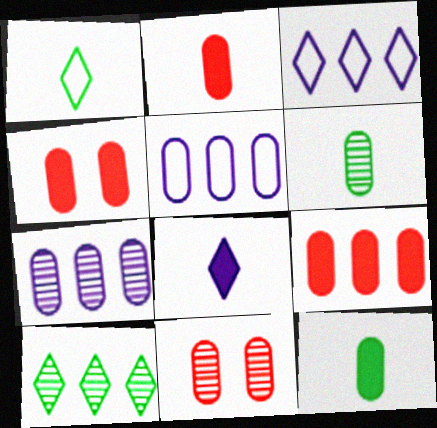[[2, 4, 9], 
[4, 5, 6], 
[5, 11, 12], 
[6, 7, 11]]